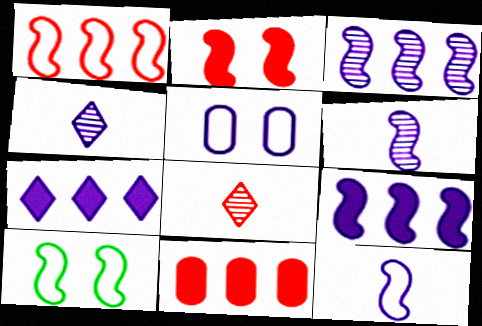[[1, 10, 12], 
[4, 5, 9], 
[4, 10, 11], 
[5, 6, 7]]